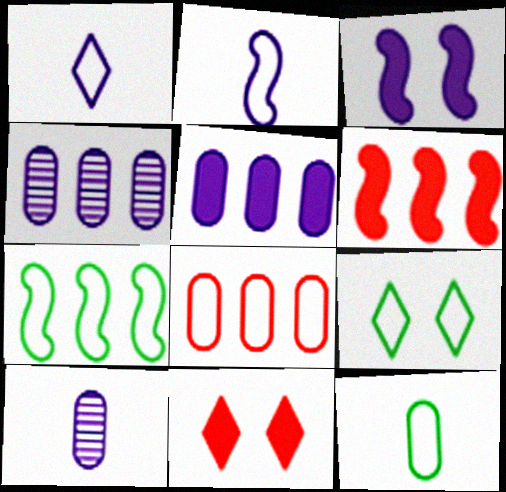[[1, 3, 4], 
[2, 8, 9], 
[6, 9, 10], 
[7, 9, 12], 
[7, 10, 11]]